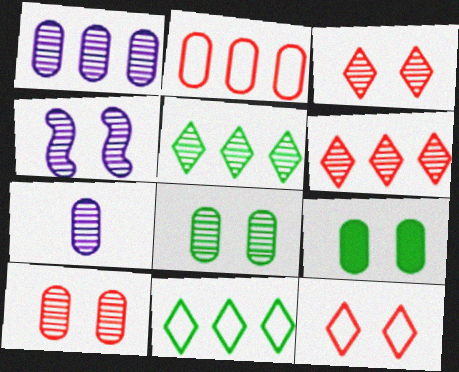[[2, 7, 9], 
[3, 4, 8], 
[4, 9, 12]]